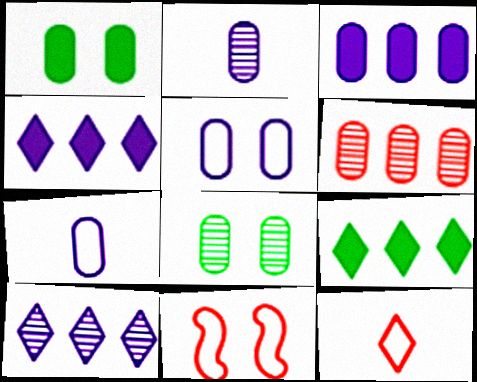[[1, 6, 7], 
[2, 3, 5], 
[2, 6, 8], 
[2, 9, 11]]